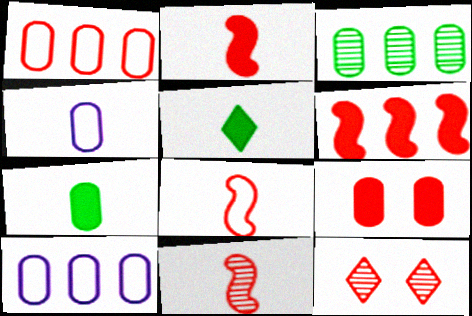[[1, 2, 12], 
[2, 8, 11], 
[3, 4, 9], 
[4, 5, 11]]